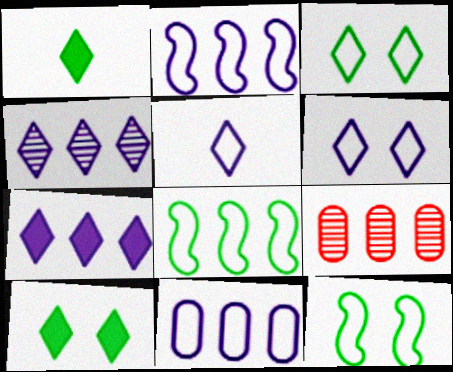[[7, 8, 9]]